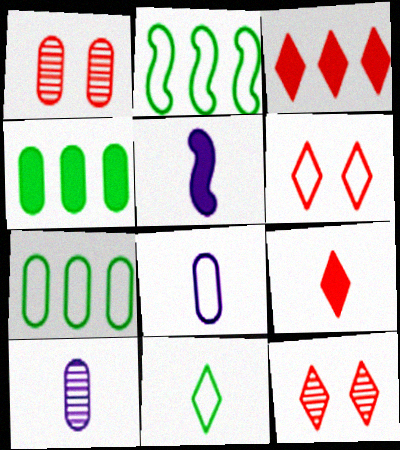[[1, 4, 8], 
[2, 6, 8], 
[5, 7, 12]]